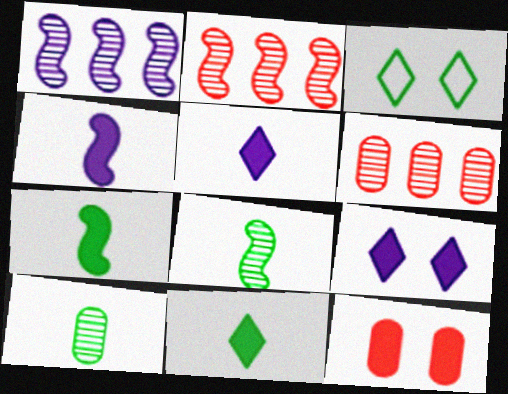[[3, 4, 6]]